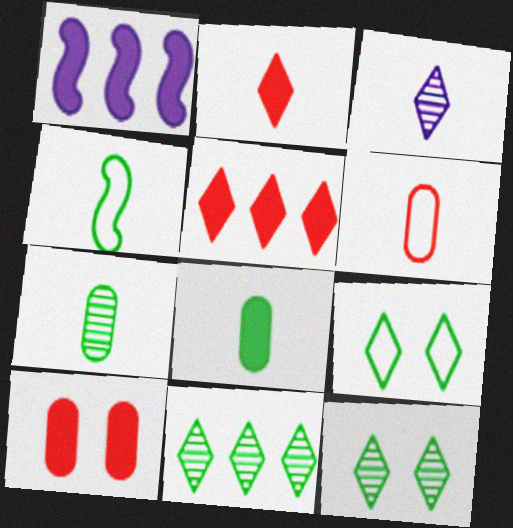[[1, 6, 12], 
[3, 5, 9]]